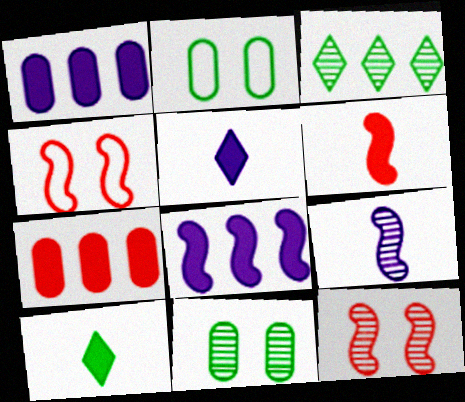[]